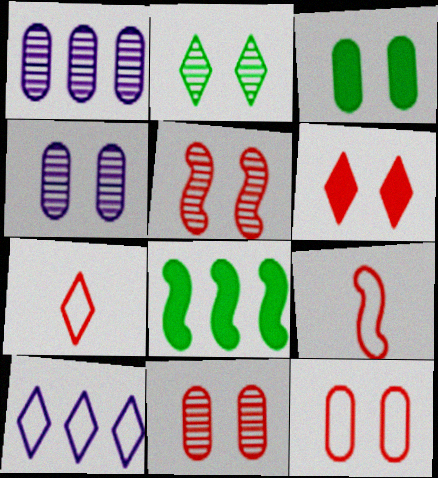[[2, 4, 5], 
[3, 4, 12], 
[4, 7, 8], 
[5, 6, 12]]